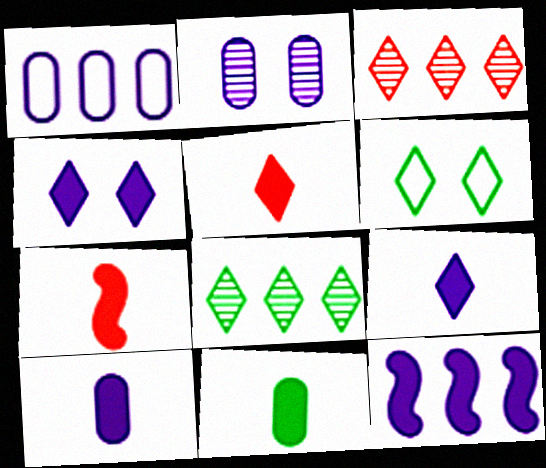[[1, 2, 10], 
[3, 6, 9], 
[4, 10, 12], 
[7, 9, 11]]